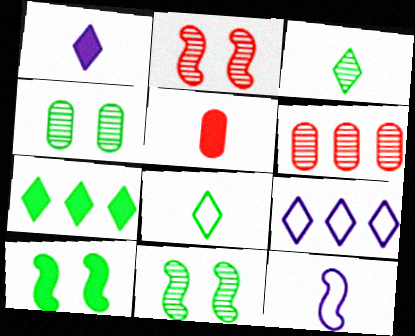[[3, 5, 12], 
[5, 9, 11]]